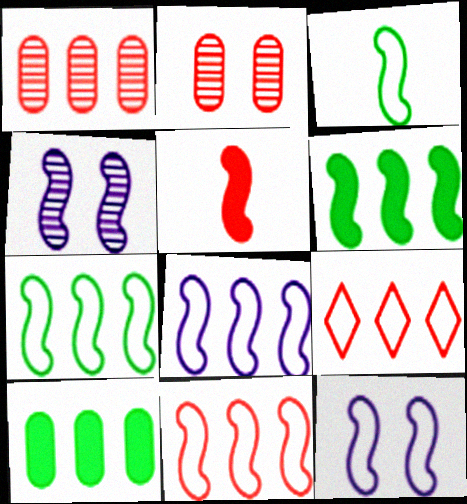[[2, 5, 9], 
[3, 11, 12], 
[4, 5, 7], 
[7, 8, 11]]